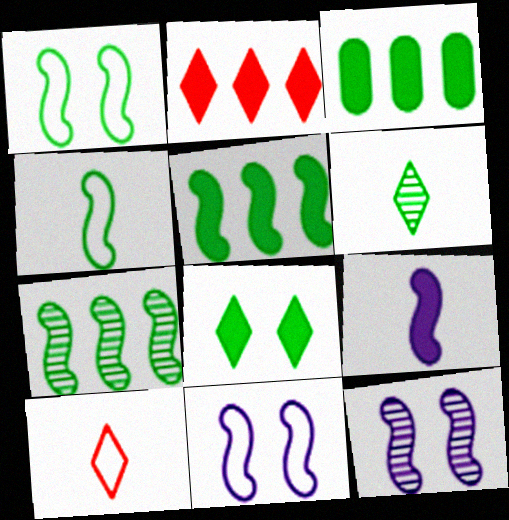[[1, 3, 6], 
[3, 10, 12]]